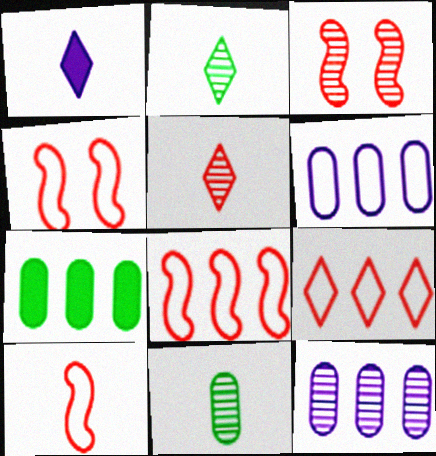[[1, 10, 11], 
[2, 3, 12], 
[4, 8, 10]]